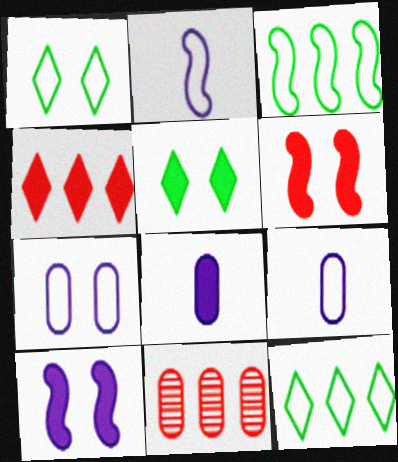[[2, 5, 11]]